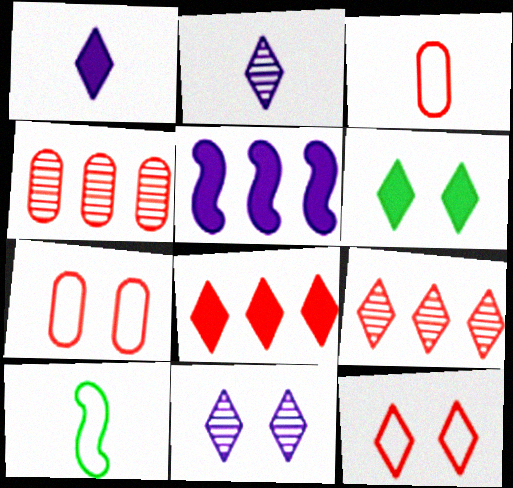[[1, 6, 8], 
[6, 11, 12]]